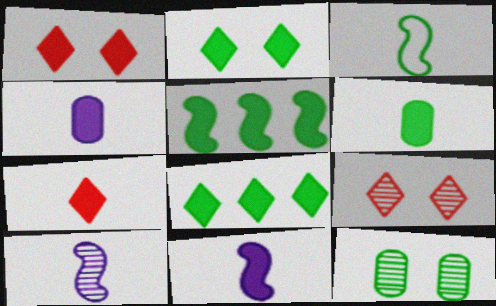[[1, 4, 5], 
[2, 5, 6], 
[3, 8, 12], 
[6, 7, 11]]